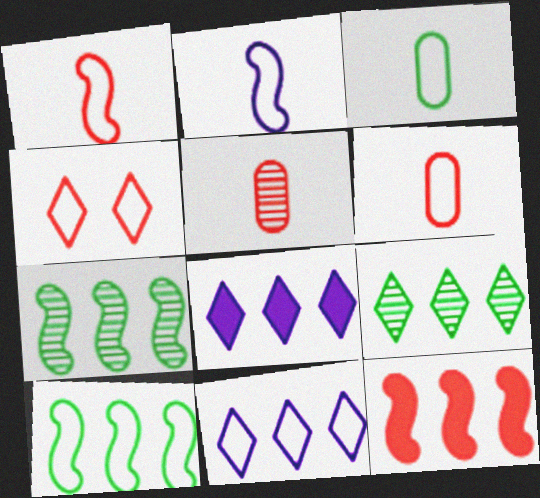[[4, 5, 12]]